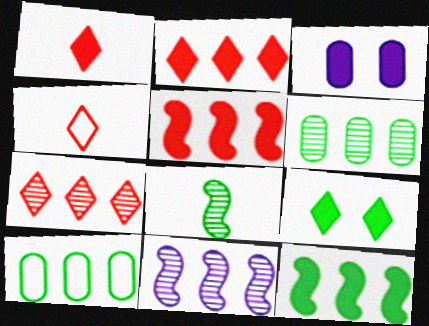[[1, 3, 12], 
[2, 10, 11], 
[6, 7, 11], 
[8, 9, 10]]